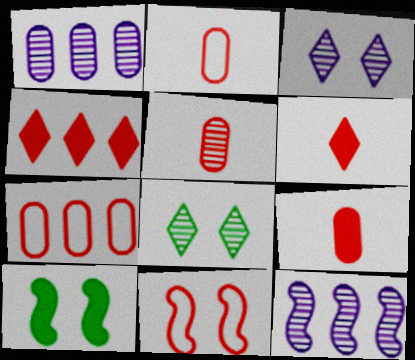[[2, 5, 9], 
[4, 5, 11], 
[5, 8, 12]]